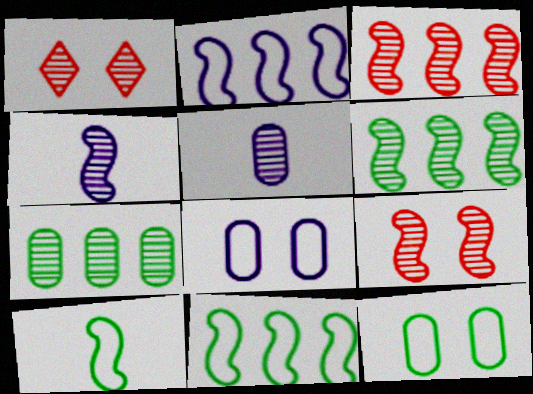[[1, 4, 7], 
[1, 5, 6], 
[4, 6, 9]]